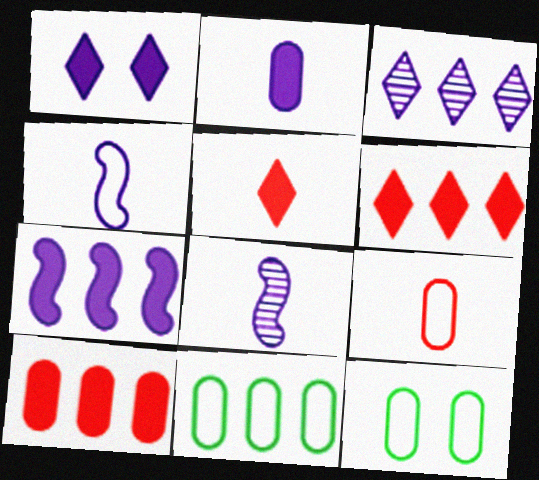[[1, 2, 7], 
[6, 8, 12]]